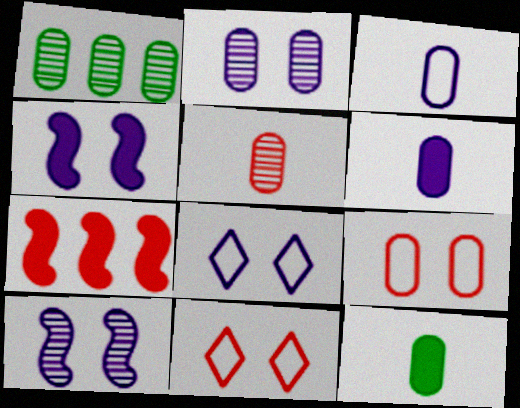[[1, 2, 5], 
[1, 6, 9], 
[2, 4, 8], 
[3, 5, 12], 
[5, 7, 11]]